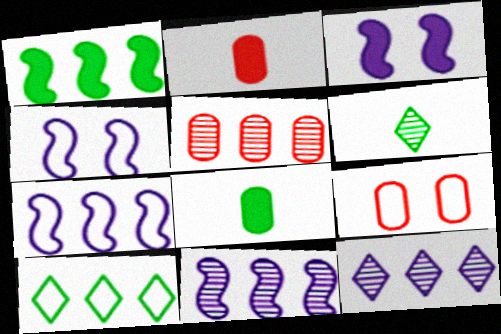[[2, 5, 9]]